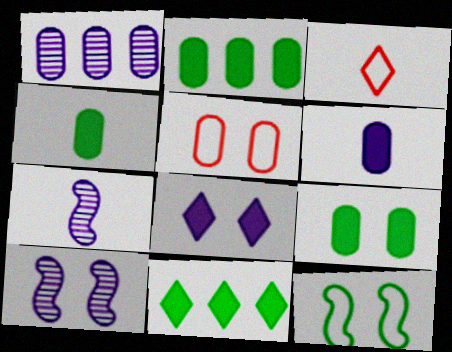[[1, 4, 5], 
[2, 3, 10], 
[2, 4, 9], 
[3, 4, 7], 
[5, 7, 11]]